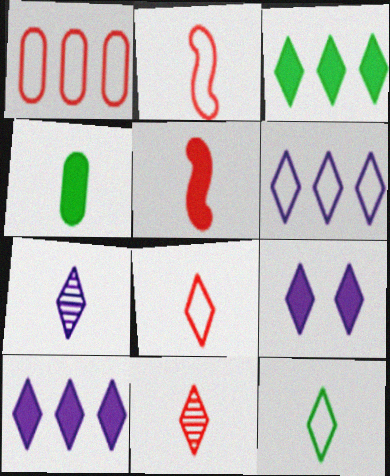[[2, 4, 7], 
[6, 7, 9]]